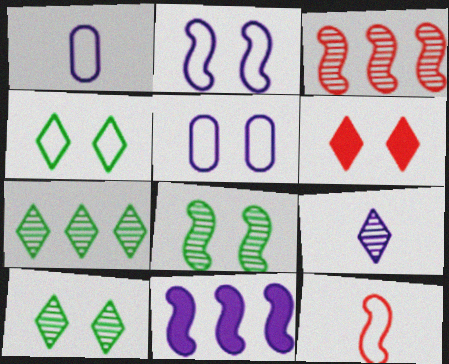[[5, 6, 8], 
[5, 9, 11], 
[8, 11, 12]]